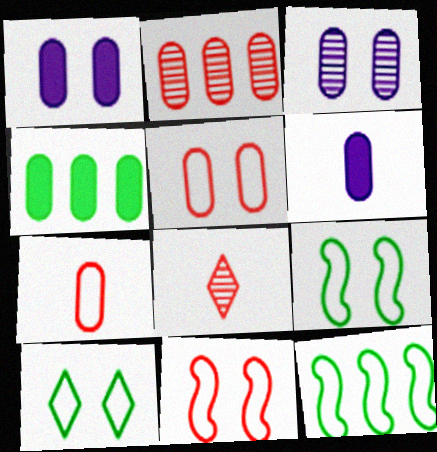[[1, 8, 12], 
[3, 4, 7]]